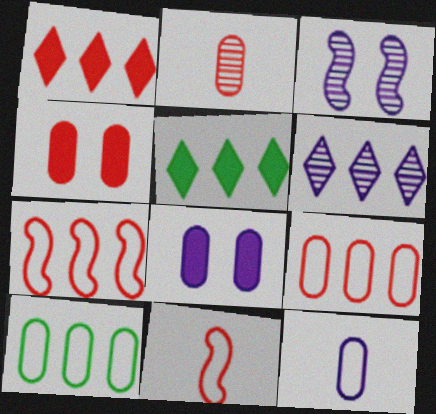[[2, 4, 9], 
[2, 8, 10]]